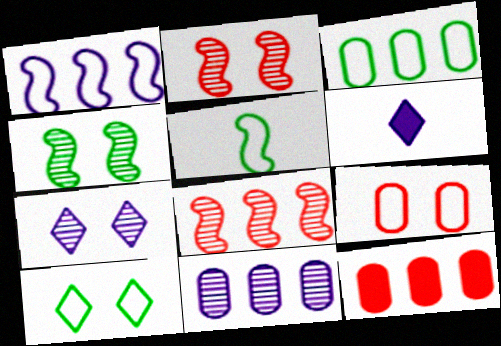[[2, 3, 6], 
[3, 5, 10], 
[3, 11, 12], 
[5, 7, 12]]